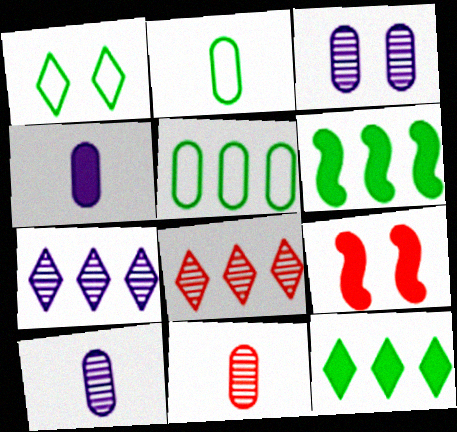[[1, 3, 9], 
[2, 4, 11], 
[2, 7, 9], 
[4, 9, 12]]